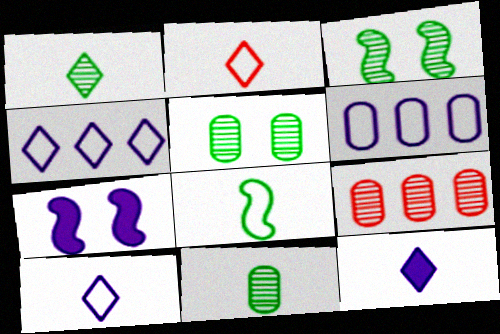[[1, 2, 12]]